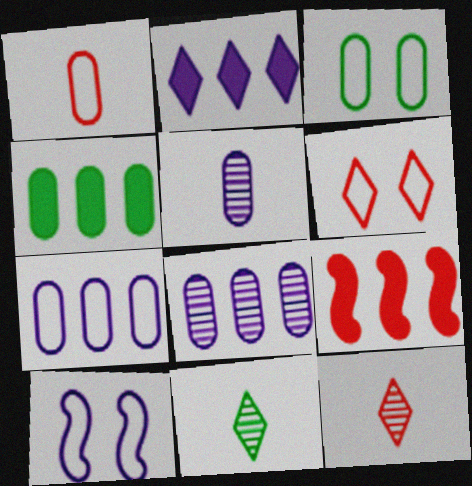[[1, 3, 7], 
[2, 4, 9], 
[2, 5, 10], 
[2, 6, 11], 
[3, 6, 10], 
[4, 10, 12]]